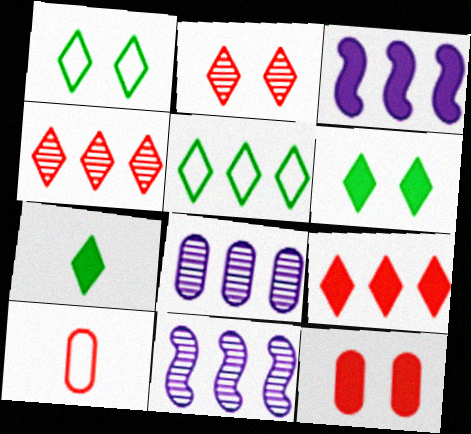[[3, 7, 12], 
[6, 10, 11]]